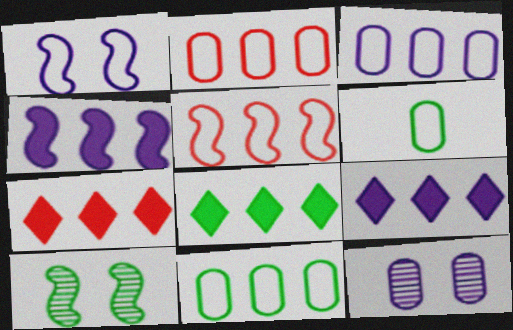[[2, 3, 11], 
[6, 8, 10], 
[7, 8, 9]]